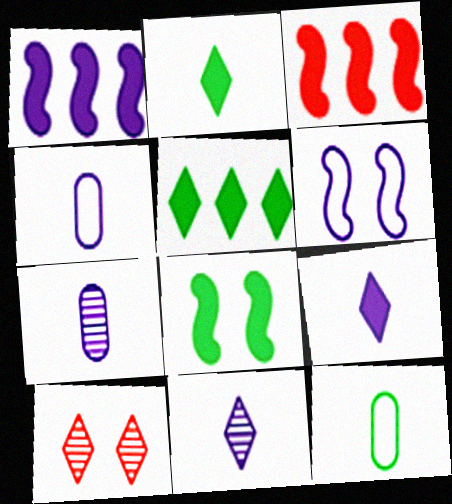[[1, 10, 12]]